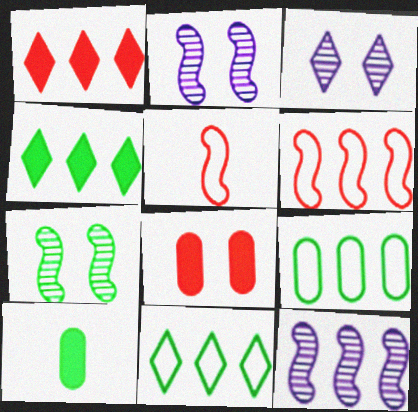[[1, 9, 12], 
[3, 6, 10], 
[7, 10, 11]]